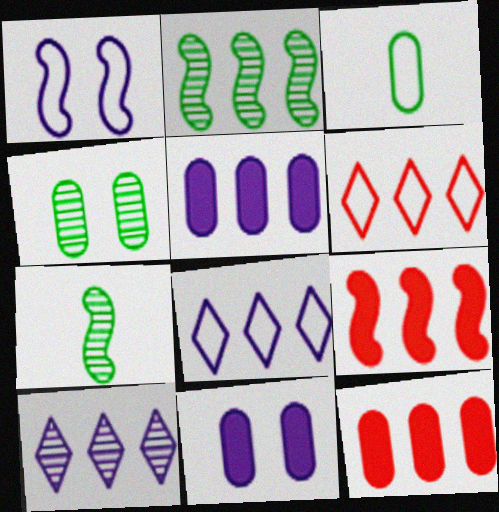[[1, 3, 6], 
[1, 7, 9], 
[2, 5, 6], 
[2, 8, 12], 
[6, 7, 11]]